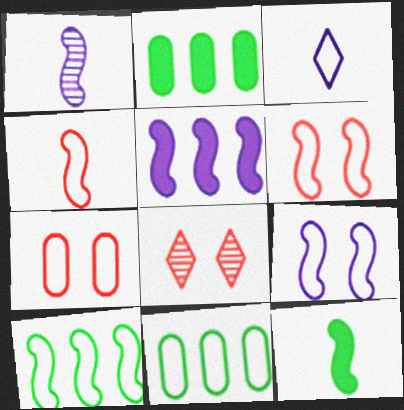[[1, 4, 12], 
[1, 5, 9], 
[3, 6, 11], 
[3, 7, 10], 
[4, 9, 10]]